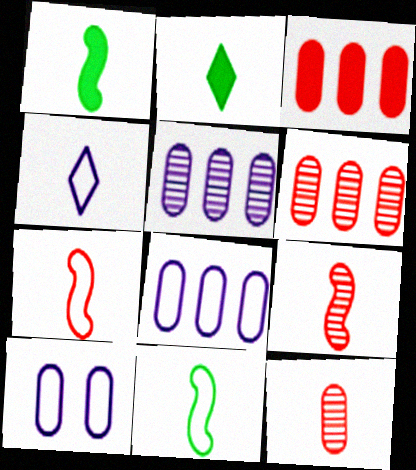[[1, 4, 12]]